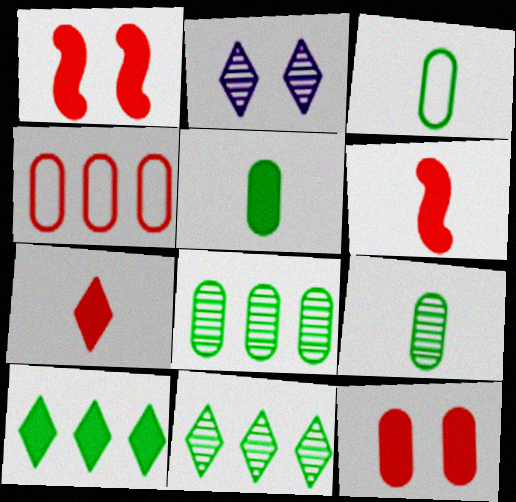[[3, 5, 9]]